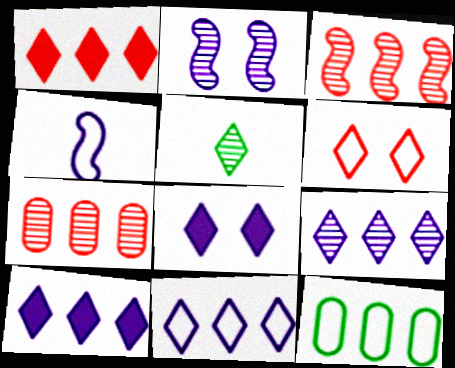[[2, 5, 7], 
[3, 10, 12], 
[4, 6, 12], 
[5, 6, 10], 
[9, 10, 11]]